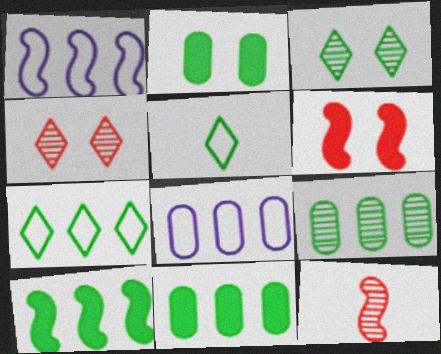[[7, 9, 10]]